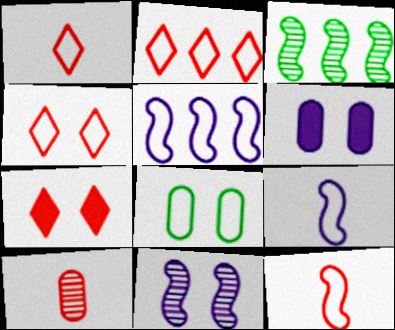[[1, 2, 4], 
[1, 3, 6], 
[1, 5, 8], 
[2, 8, 9], 
[7, 8, 11]]